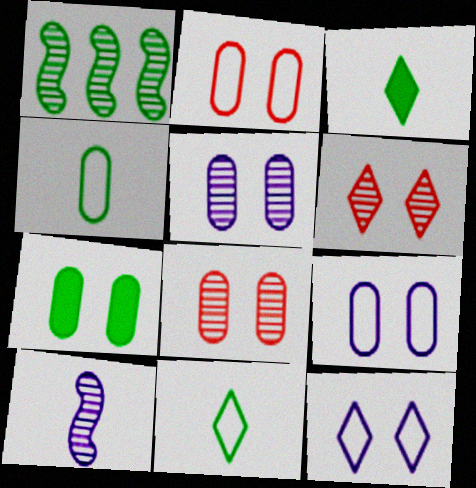[[1, 7, 11], 
[2, 5, 7], 
[7, 8, 9]]